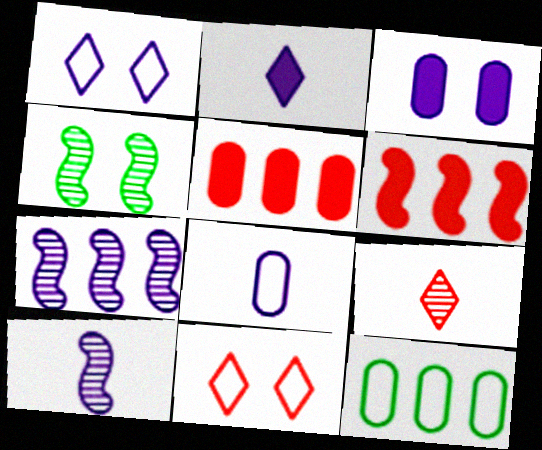[[2, 8, 10], 
[3, 4, 11]]